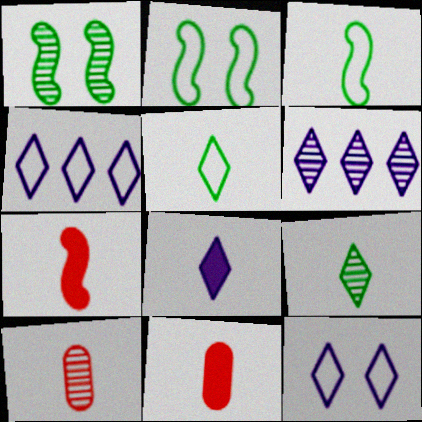[[1, 4, 11], 
[1, 6, 10], 
[2, 6, 11], 
[3, 8, 10], 
[6, 8, 12]]